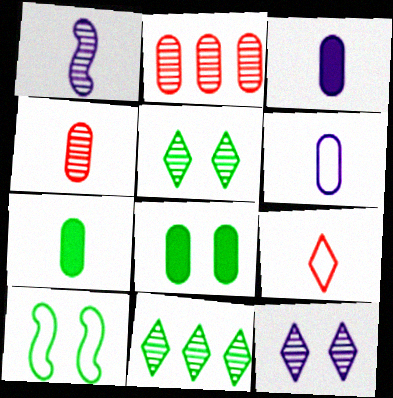[[1, 2, 5], 
[1, 7, 9], 
[2, 6, 8], 
[4, 6, 7], 
[5, 8, 10], 
[7, 10, 11]]